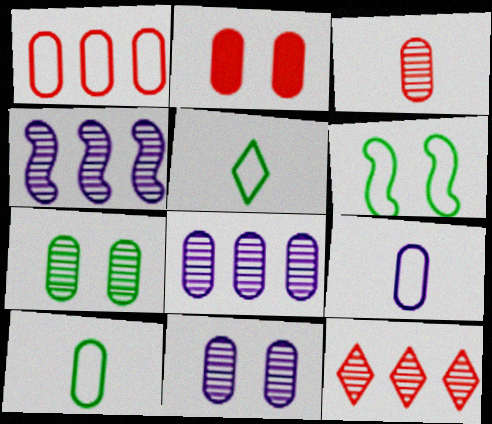[[1, 2, 3], 
[2, 4, 5], 
[2, 8, 10], 
[3, 7, 8]]